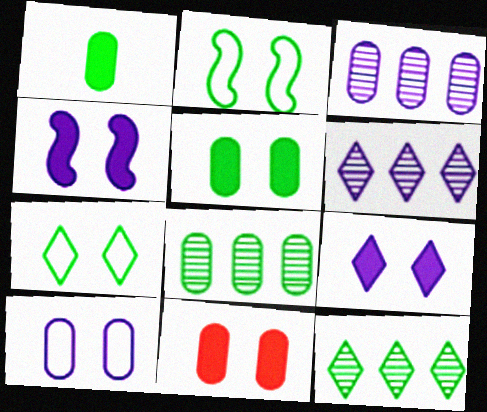[[1, 2, 12]]